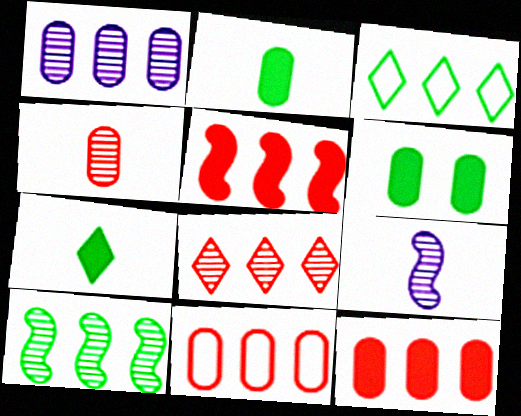[[1, 3, 5], 
[1, 8, 10], 
[5, 8, 11]]